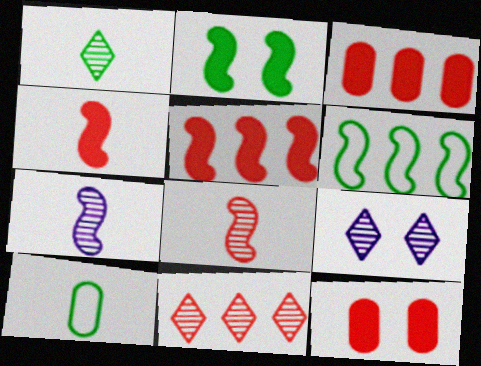[[1, 9, 11], 
[5, 9, 10]]